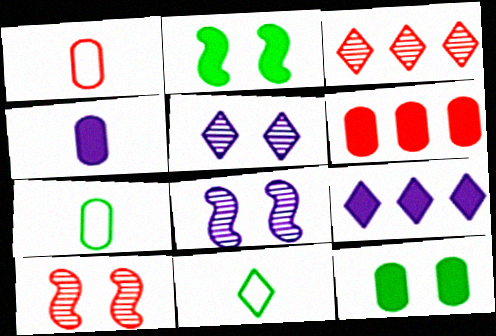[[4, 6, 12], 
[6, 8, 11], 
[7, 9, 10]]